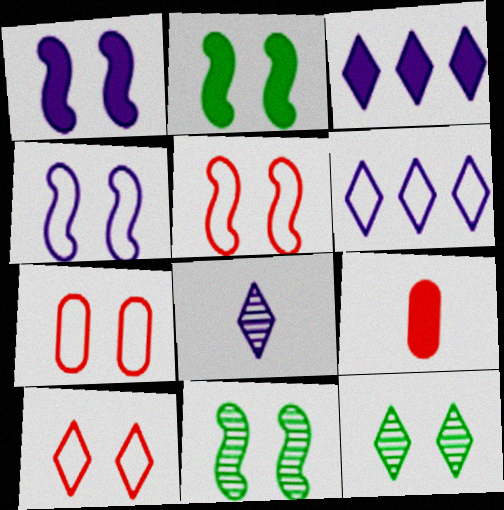[[1, 5, 11], 
[1, 7, 12], 
[2, 3, 9], 
[5, 7, 10], 
[6, 9, 11]]